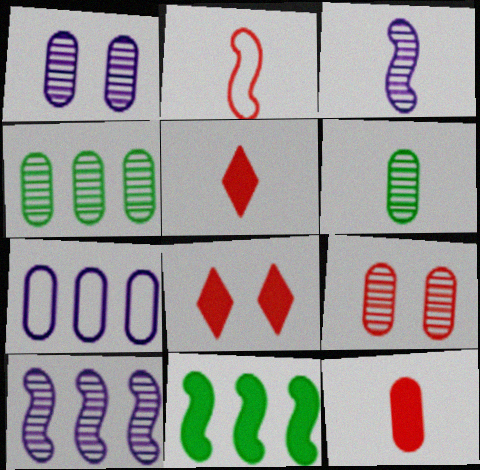[]